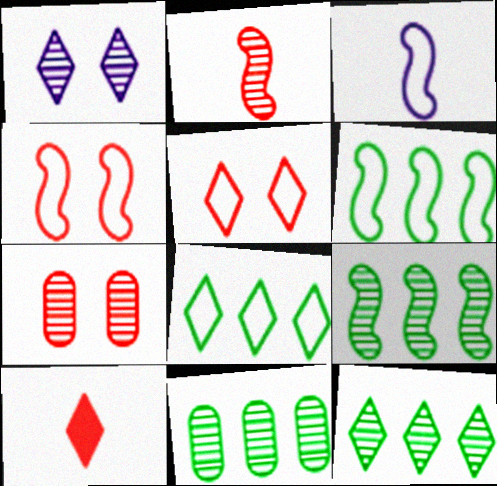[[1, 2, 11], 
[1, 8, 10], 
[3, 4, 6], 
[9, 11, 12]]